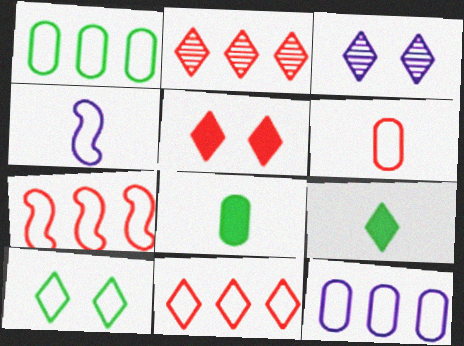[[3, 5, 10], 
[3, 7, 8], 
[3, 9, 11]]